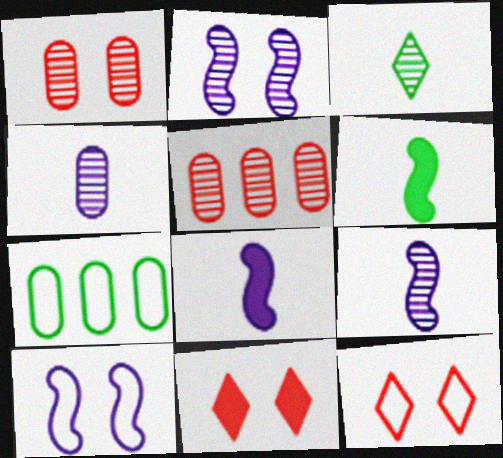[[2, 3, 5], 
[7, 9, 11]]